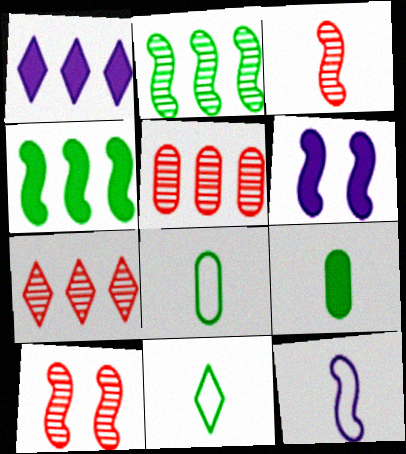[[1, 8, 10], 
[4, 10, 12], 
[5, 6, 11], 
[6, 7, 8]]